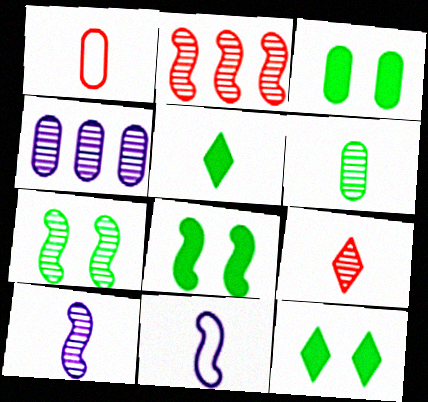[[1, 3, 4], 
[1, 5, 10], 
[2, 7, 10], 
[2, 8, 11], 
[3, 8, 12], 
[4, 7, 9], 
[6, 9, 10]]